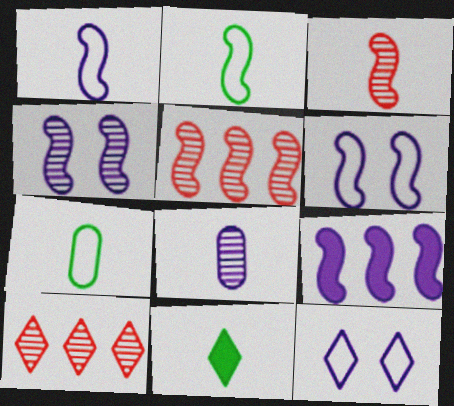[[1, 4, 9], 
[8, 9, 12], 
[10, 11, 12]]